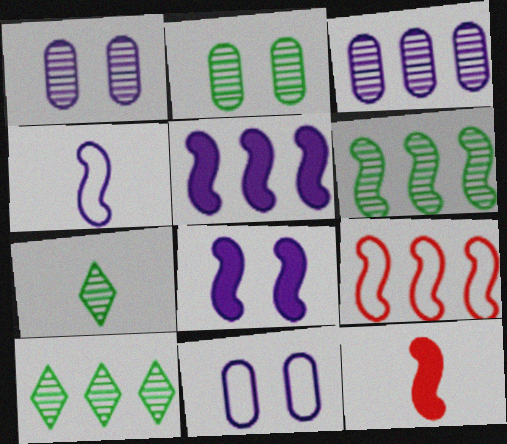[[2, 6, 7], 
[5, 6, 9], 
[10, 11, 12]]